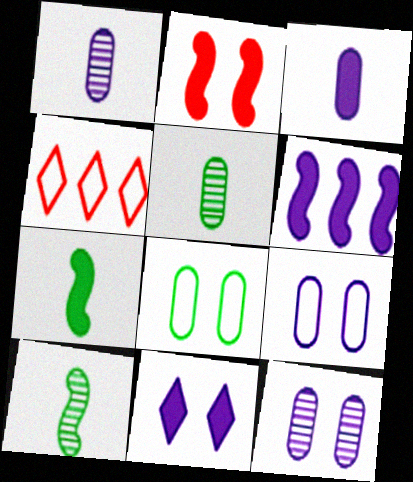[[2, 6, 7], 
[3, 6, 11], 
[4, 7, 12]]